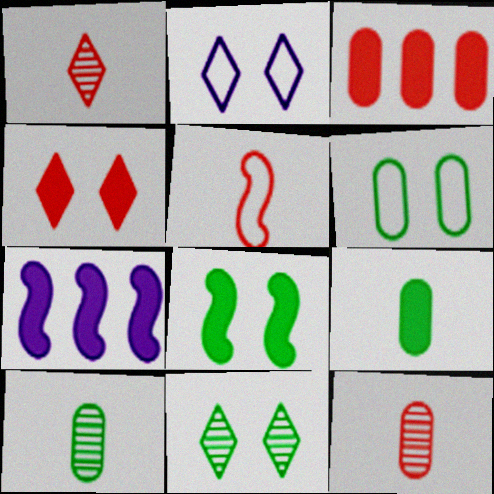[[1, 6, 7], 
[2, 4, 11], 
[4, 7, 9], 
[6, 8, 11]]